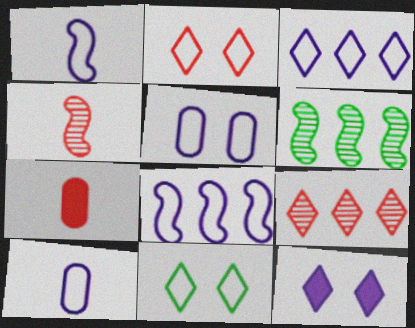[[1, 3, 5]]